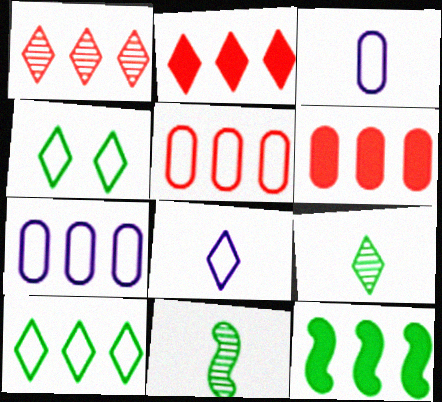[[1, 7, 12]]